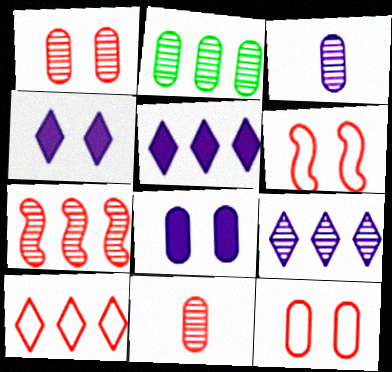[[1, 2, 3], 
[2, 7, 9]]